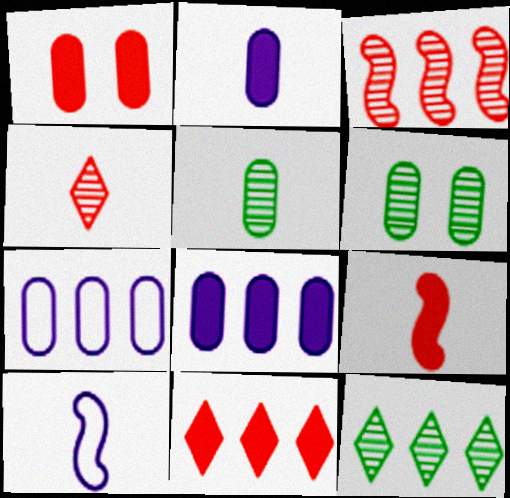[[1, 5, 7], 
[1, 9, 11], 
[1, 10, 12], 
[6, 10, 11]]